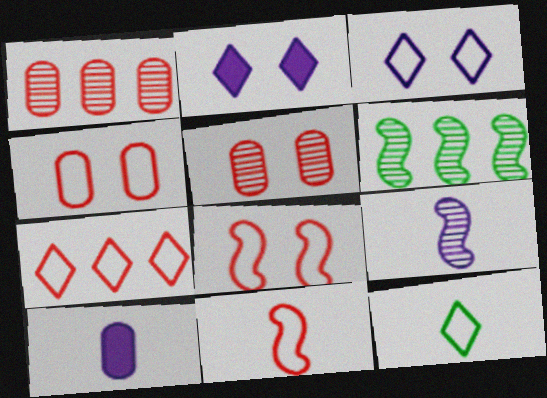[[3, 7, 12], 
[4, 7, 11]]